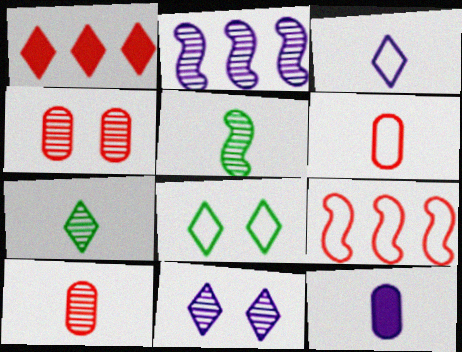[[2, 4, 7]]